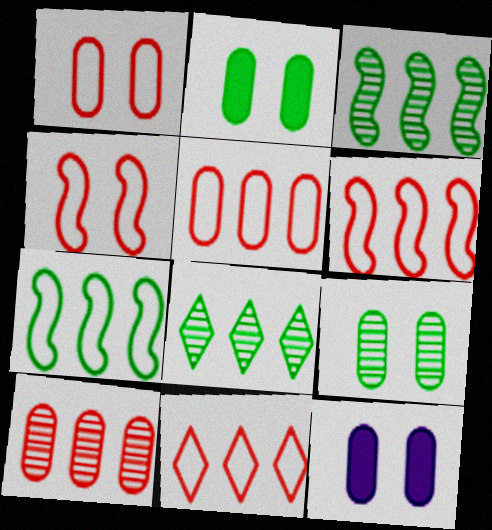[[1, 9, 12], 
[5, 6, 11]]